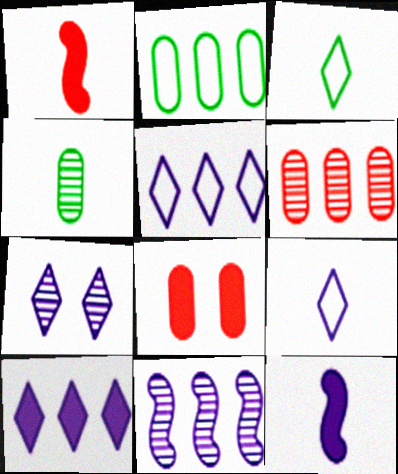[[1, 2, 7], 
[1, 4, 9], 
[3, 8, 11], 
[7, 9, 10]]